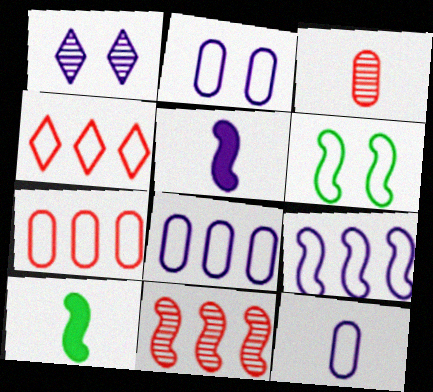[[1, 5, 8], 
[1, 7, 10], 
[2, 8, 12], 
[4, 6, 12], 
[5, 6, 11]]